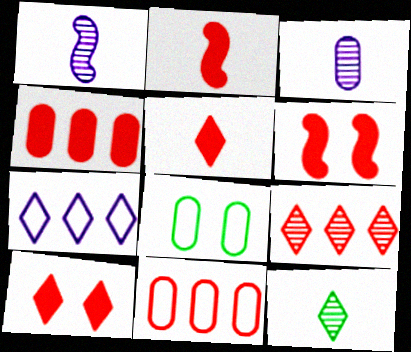[[2, 4, 10], 
[3, 4, 8], 
[4, 5, 6], 
[7, 10, 12]]